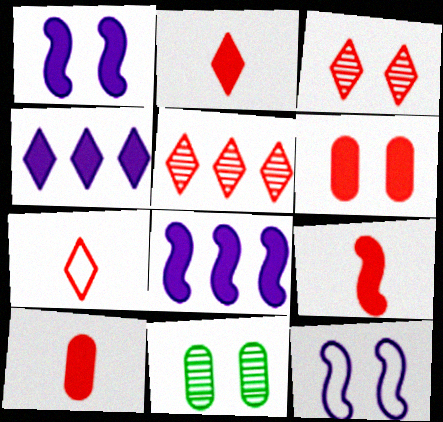[[2, 9, 10], 
[7, 8, 11]]